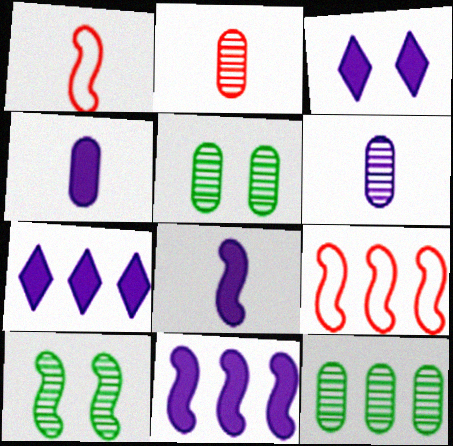[[1, 3, 12], 
[1, 5, 7], 
[1, 10, 11], 
[3, 4, 11], 
[7, 9, 12], 
[8, 9, 10]]